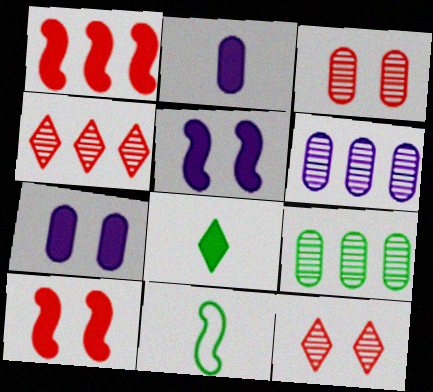[[1, 7, 8], 
[4, 7, 11]]